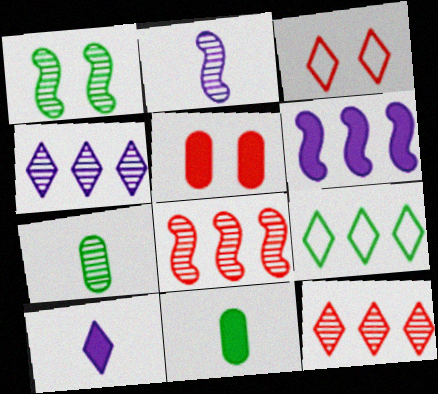[[1, 2, 8], 
[1, 9, 11], 
[2, 5, 9], 
[3, 6, 7]]